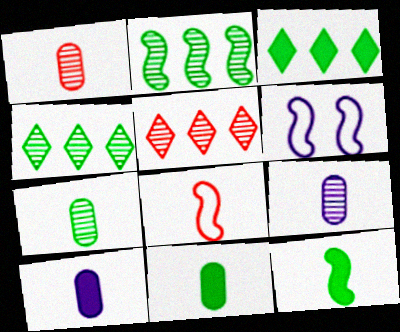[[1, 3, 6], 
[1, 7, 9], 
[5, 6, 11]]